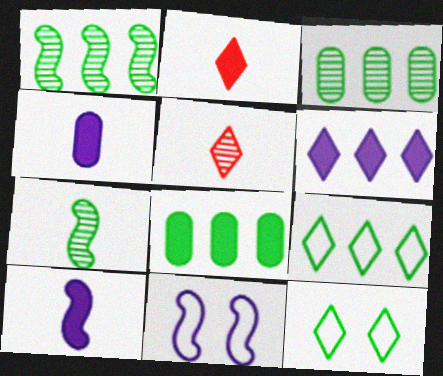[[1, 8, 9], 
[2, 3, 11], 
[5, 6, 12], 
[5, 8, 11], 
[7, 8, 12]]